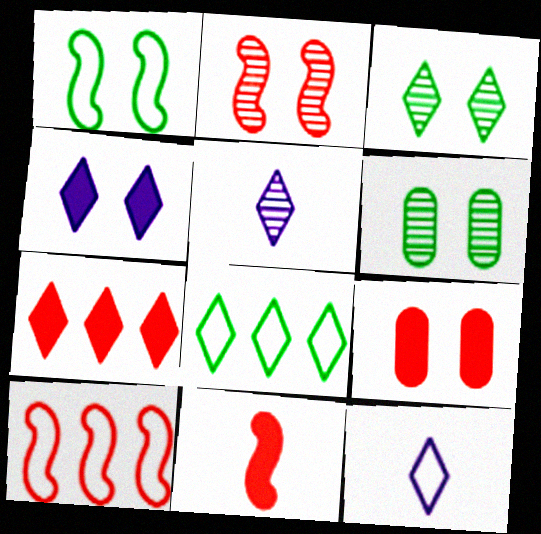[[2, 10, 11], 
[3, 7, 12], 
[7, 9, 11]]